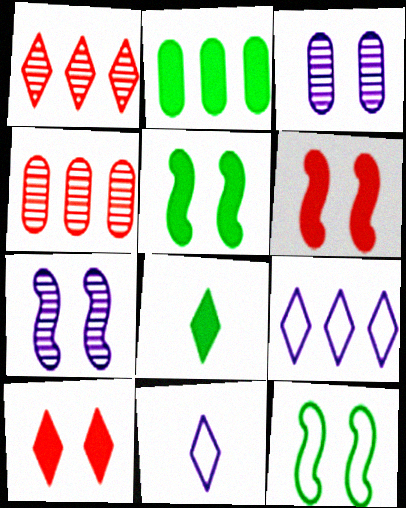[[2, 5, 8], 
[3, 10, 12], 
[4, 5, 11], 
[6, 7, 12]]